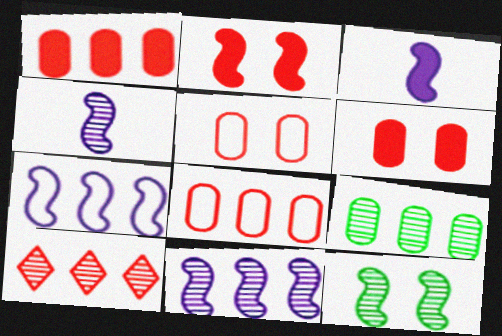[[9, 10, 11]]